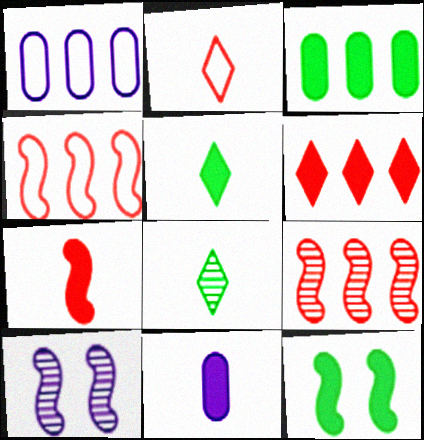[[2, 3, 10], 
[3, 5, 12], 
[5, 7, 11], 
[6, 11, 12]]